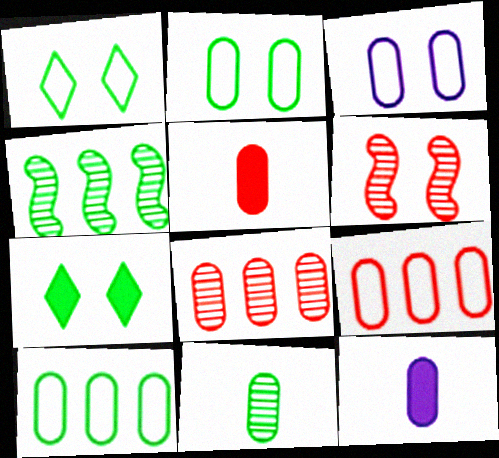[[2, 8, 12], 
[3, 6, 7]]